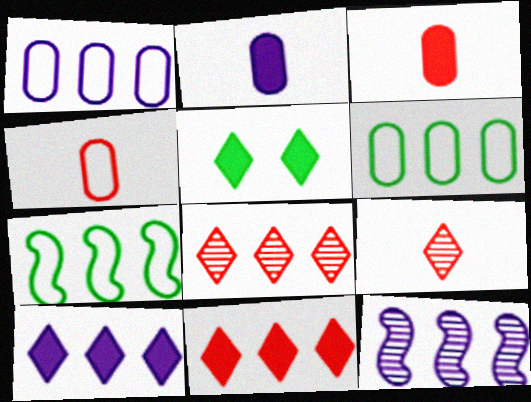[[1, 10, 12], 
[4, 5, 12], 
[6, 11, 12]]